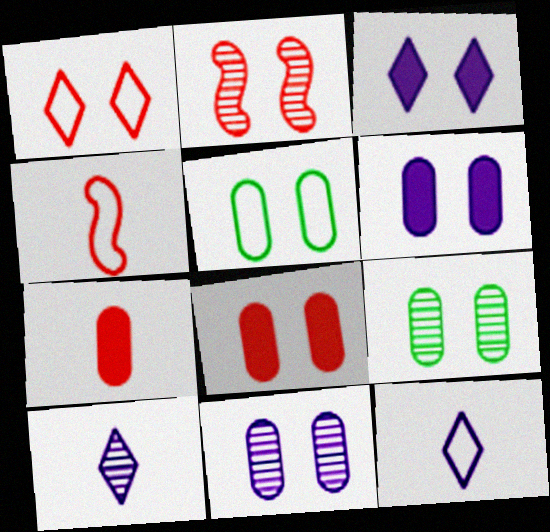[[1, 2, 8], 
[2, 3, 5], 
[5, 8, 11]]